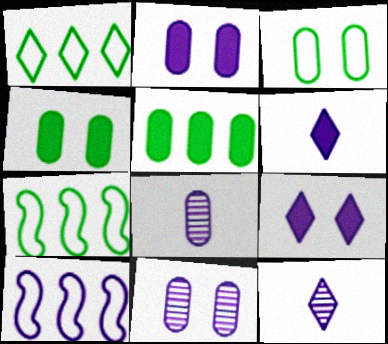[[2, 10, 12], 
[6, 10, 11], 
[8, 9, 10]]